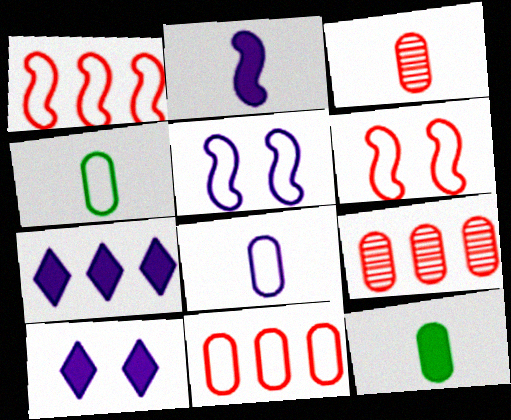[[3, 8, 12]]